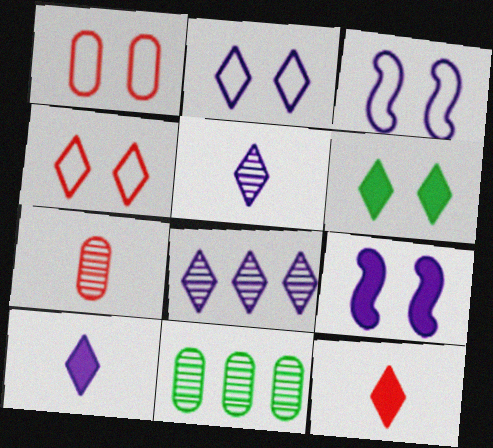[[2, 8, 10], 
[3, 11, 12]]